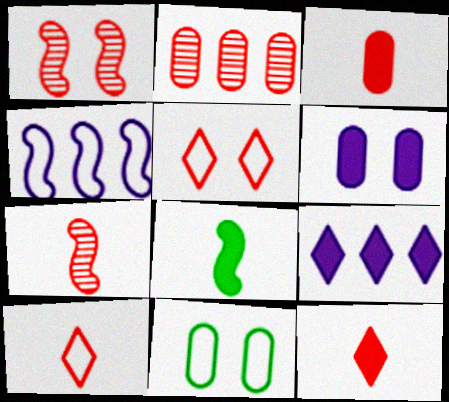[[1, 4, 8], 
[3, 7, 10], 
[4, 10, 11], 
[7, 9, 11]]